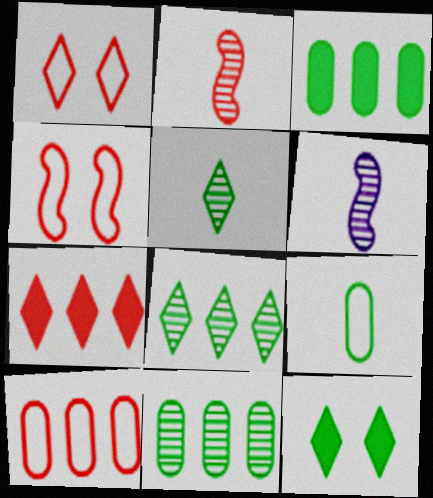[[1, 3, 6], 
[6, 10, 12]]